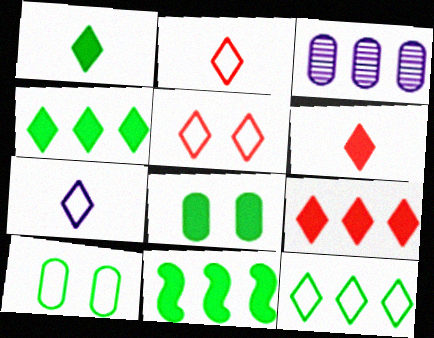[[1, 8, 11], 
[5, 7, 12]]